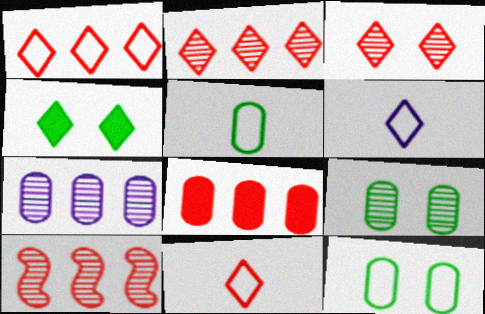[[1, 8, 10], 
[2, 4, 6]]